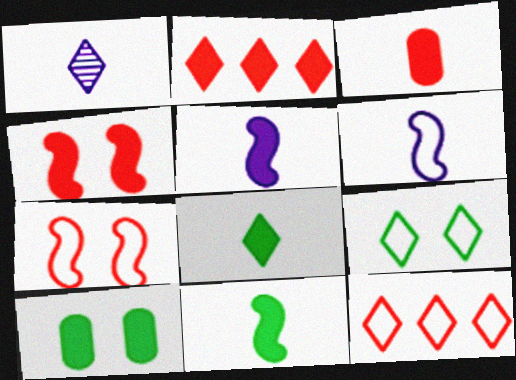[[1, 2, 9], 
[2, 3, 4], 
[2, 5, 10], 
[3, 5, 8]]